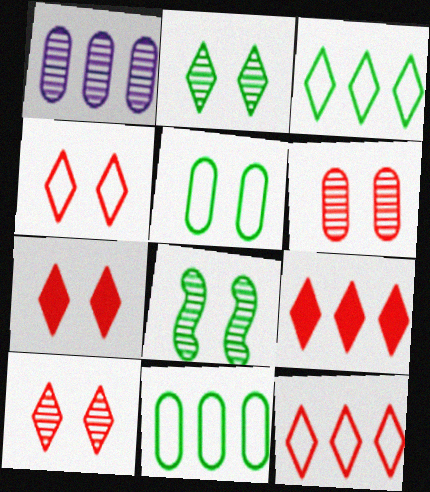[[4, 7, 10]]